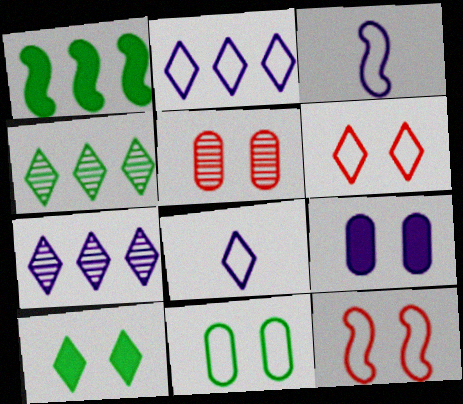[[1, 5, 8], 
[3, 7, 9], 
[5, 9, 11]]